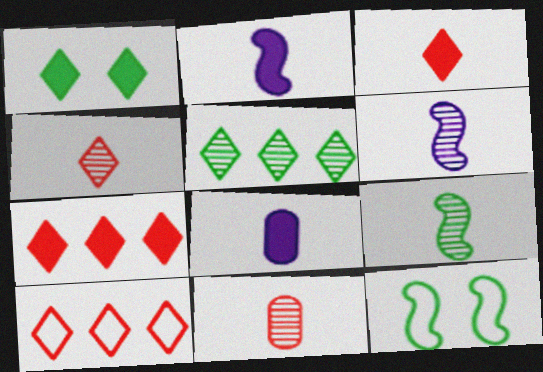[]